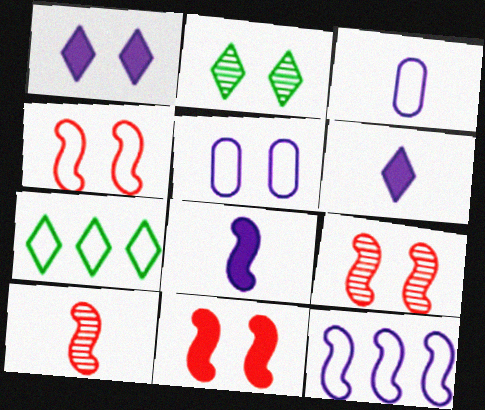[[2, 5, 11], 
[3, 4, 7], 
[4, 9, 11]]